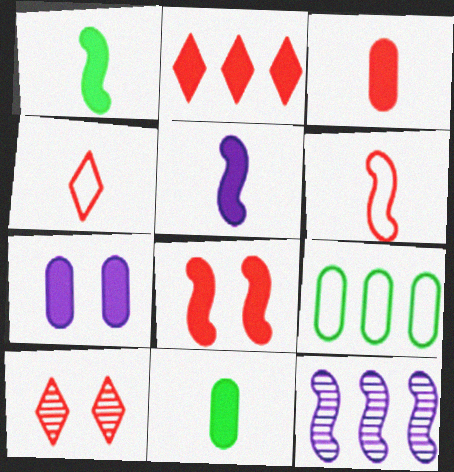[[1, 2, 7], 
[2, 3, 8], 
[2, 4, 10], 
[2, 9, 12], 
[5, 9, 10]]